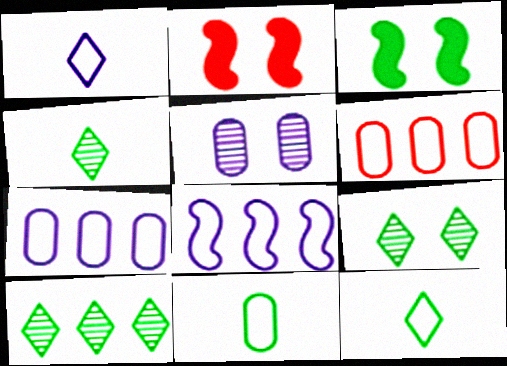[[2, 4, 7], 
[3, 10, 11], 
[4, 9, 10]]